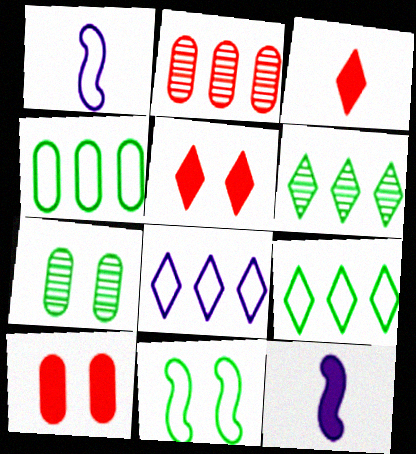[[1, 6, 10]]